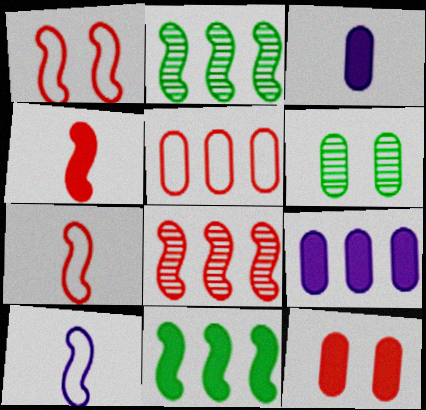[[1, 4, 8], 
[3, 5, 6]]